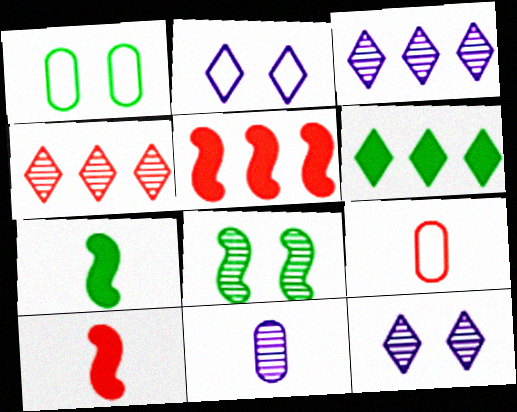[[1, 3, 10], 
[4, 8, 11]]